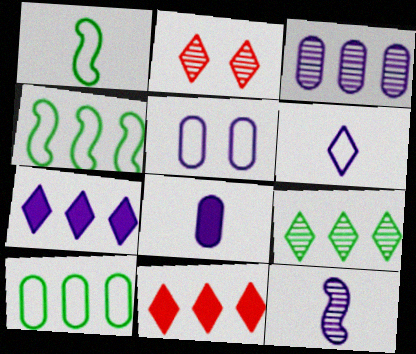[[2, 4, 8], 
[3, 4, 11], 
[3, 5, 8], 
[5, 7, 12], 
[6, 8, 12]]